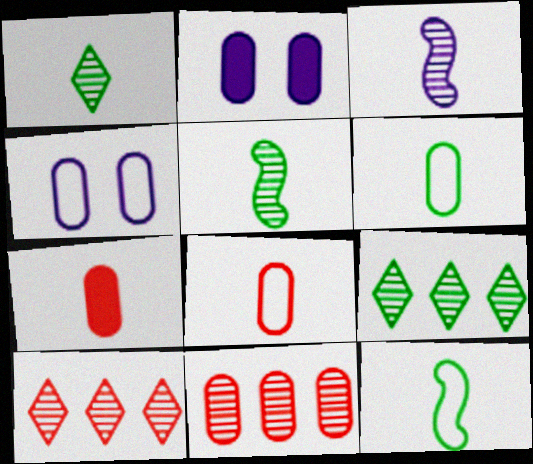[[2, 6, 11], 
[2, 10, 12]]